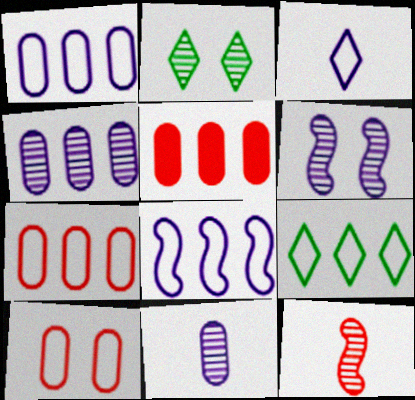[[2, 4, 12], 
[7, 8, 9]]